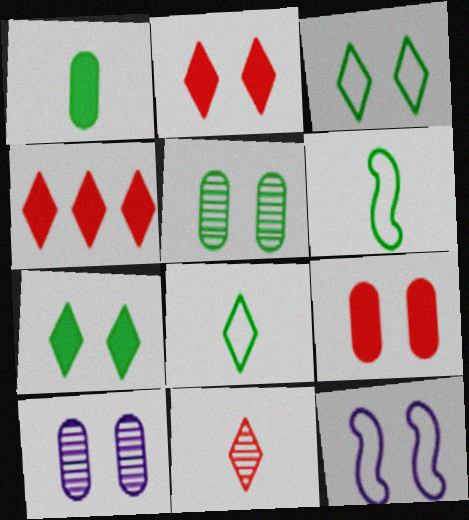[[2, 5, 12], 
[4, 6, 10]]